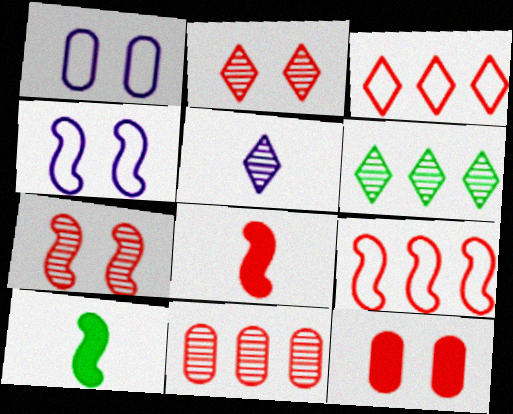[[1, 6, 8], 
[2, 5, 6], 
[7, 8, 9]]